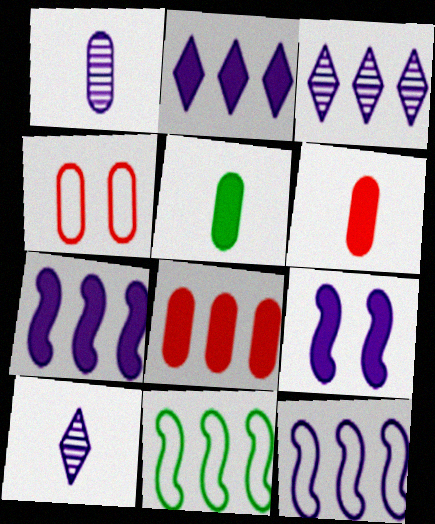[[3, 8, 11]]